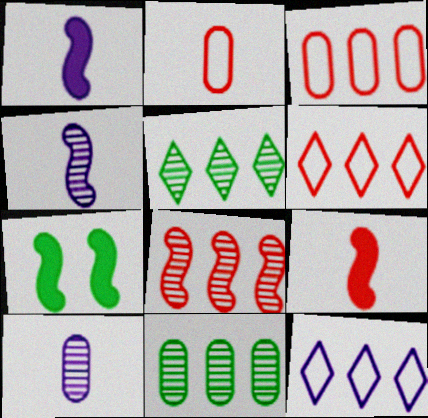[[6, 7, 10]]